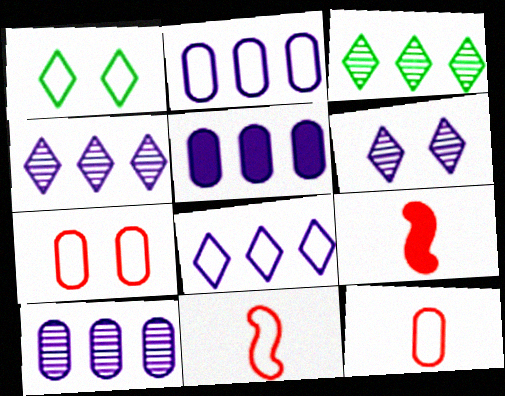[[1, 2, 11], 
[1, 9, 10], 
[2, 5, 10]]